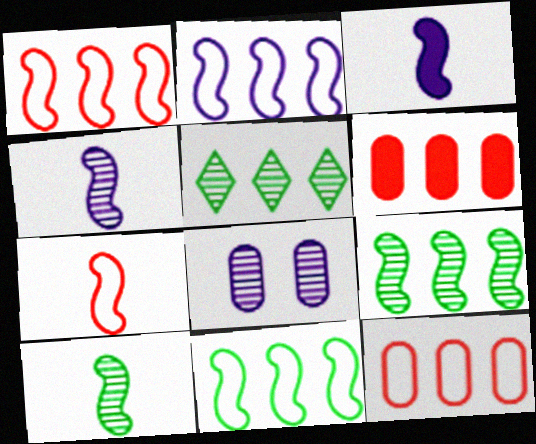[[1, 2, 11], 
[2, 5, 6], 
[3, 7, 10]]